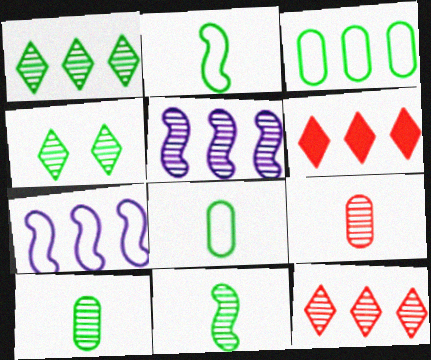[[3, 5, 6], 
[4, 5, 9]]